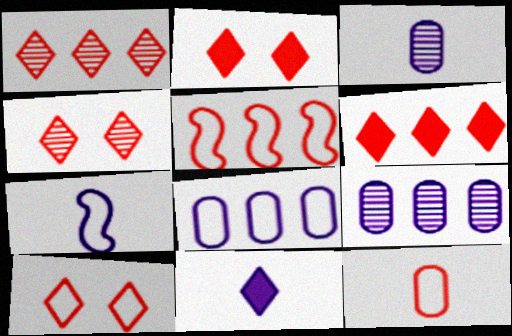[[2, 4, 10], 
[3, 7, 11], 
[5, 10, 12]]